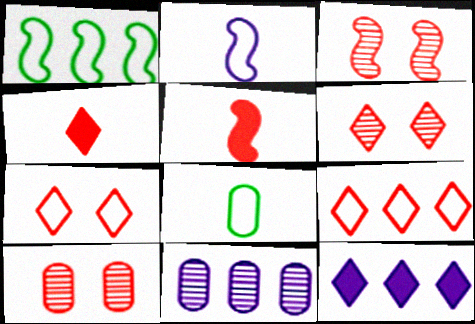[[3, 6, 10], 
[3, 8, 12], 
[4, 6, 9], 
[5, 9, 10]]